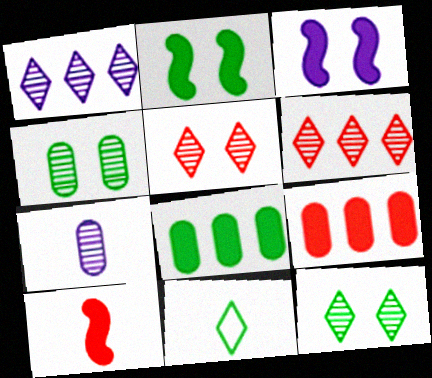[[7, 10, 11]]